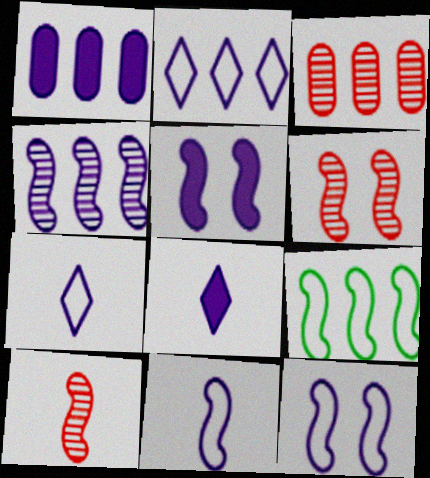[[1, 2, 4], 
[1, 5, 8], 
[4, 5, 11], 
[5, 9, 10]]